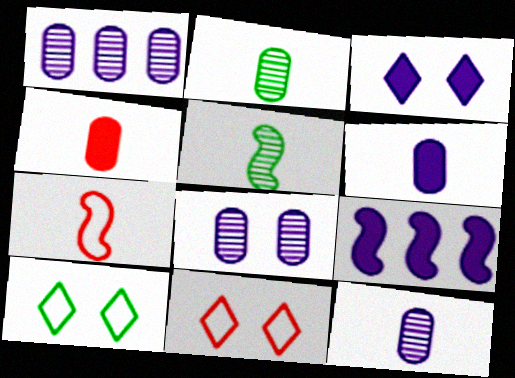[[1, 8, 12], 
[2, 9, 11], 
[3, 6, 9]]